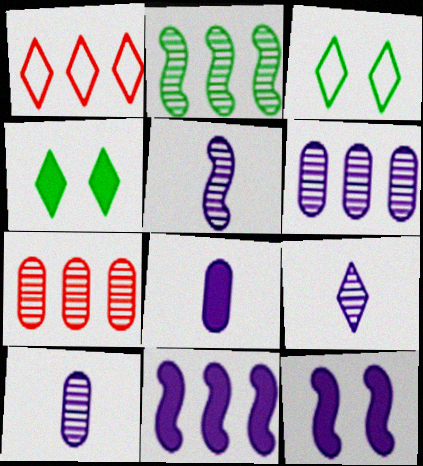[[1, 4, 9], 
[5, 9, 10]]